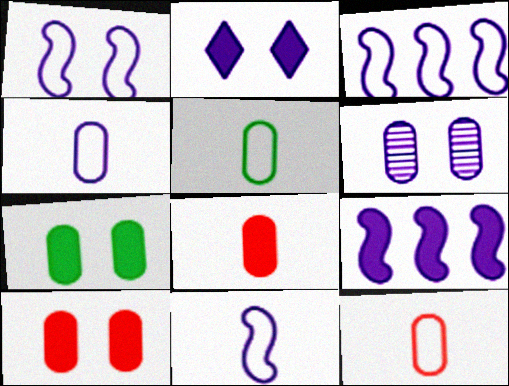[[1, 2, 6], 
[1, 3, 11], 
[4, 5, 12]]